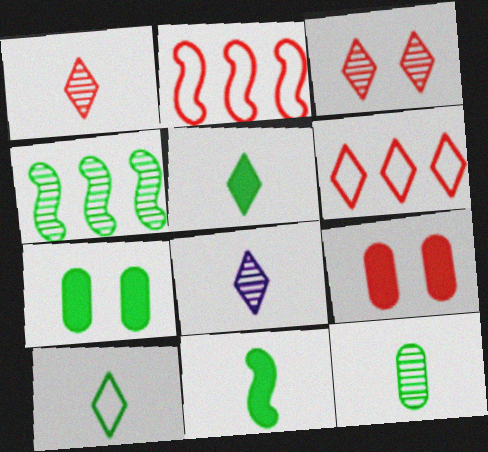[[1, 2, 9], 
[2, 7, 8], 
[4, 7, 10], 
[10, 11, 12]]